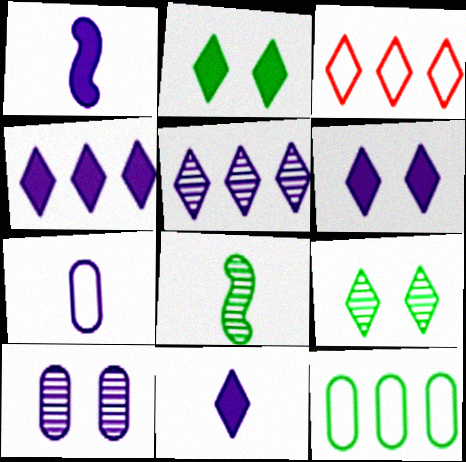[[2, 8, 12], 
[3, 9, 11], 
[4, 6, 11]]